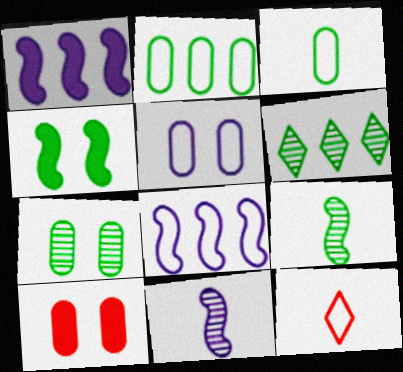[[1, 7, 12], 
[3, 4, 6], 
[5, 7, 10], 
[6, 7, 9]]